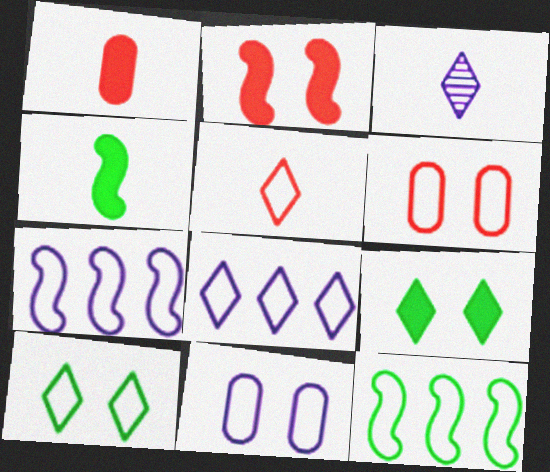[[5, 8, 10], 
[5, 11, 12]]